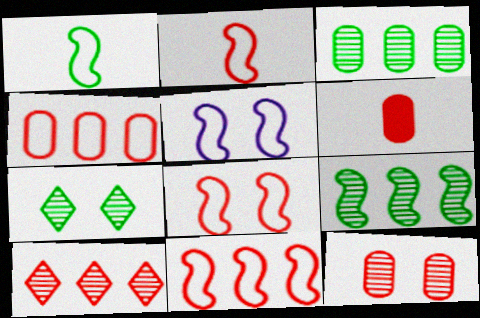[[1, 5, 11], 
[2, 8, 11], 
[4, 6, 12], 
[6, 8, 10]]